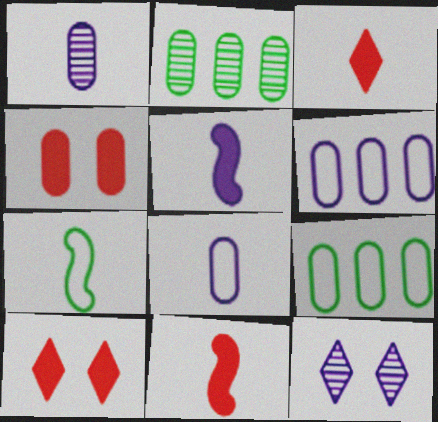[[1, 3, 7], 
[1, 4, 9], 
[2, 4, 8], 
[5, 6, 12], 
[9, 11, 12]]